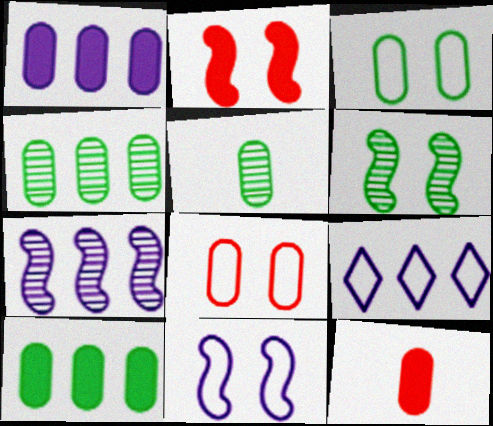[[1, 5, 8], 
[1, 7, 9], 
[2, 5, 9], 
[2, 6, 11], 
[3, 5, 10], 
[6, 9, 12]]